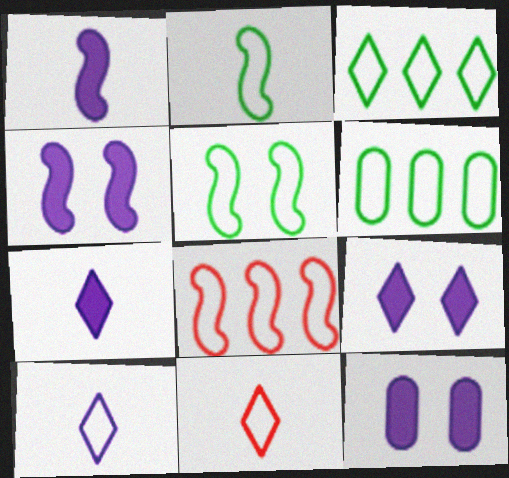[[4, 9, 12]]